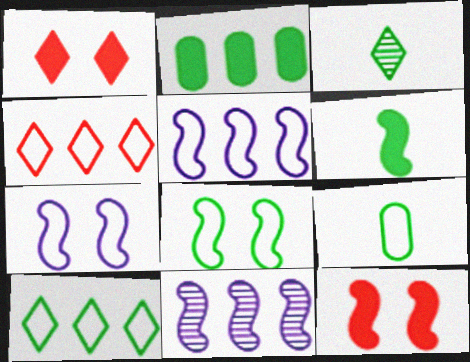[[1, 9, 11], 
[2, 3, 8], 
[2, 4, 11], 
[3, 6, 9], 
[4, 7, 9], 
[8, 9, 10]]